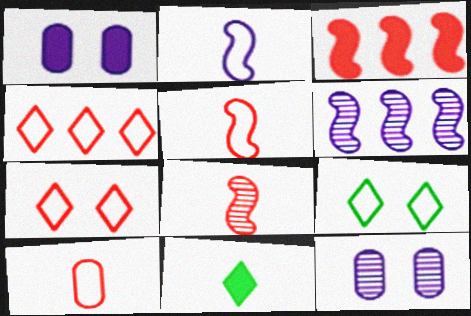[[1, 3, 11]]